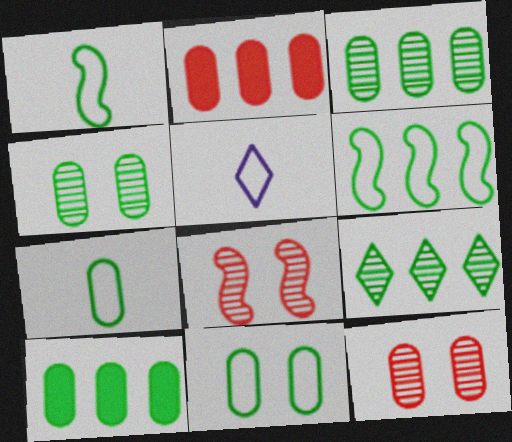[[4, 7, 10], 
[5, 8, 10], 
[6, 9, 10]]